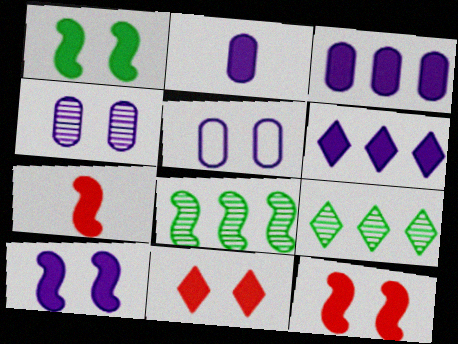[[1, 10, 12], 
[2, 6, 10], 
[5, 7, 9]]